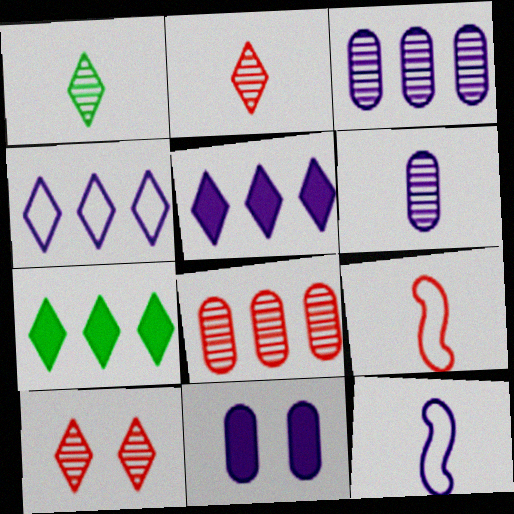[]